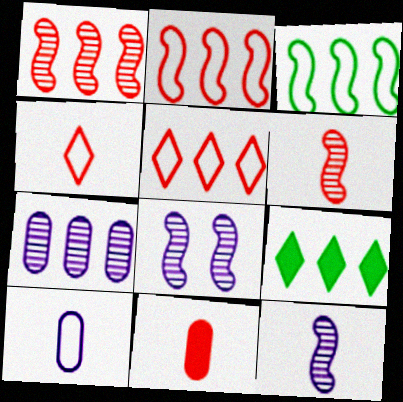[[2, 7, 9], 
[4, 6, 11]]